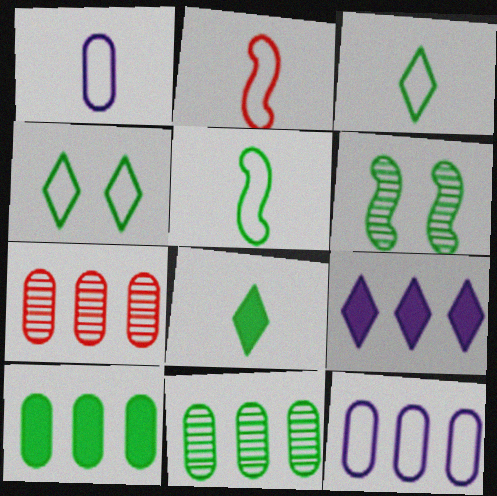[[1, 2, 3], 
[2, 4, 12], 
[3, 6, 10], 
[7, 10, 12]]